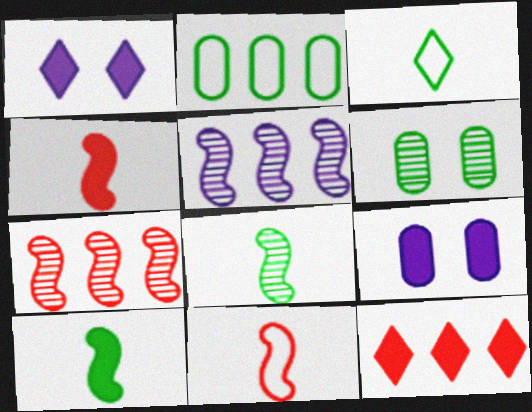[[2, 5, 12], 
[3, 7, 9], 
[9, 10, 12]]